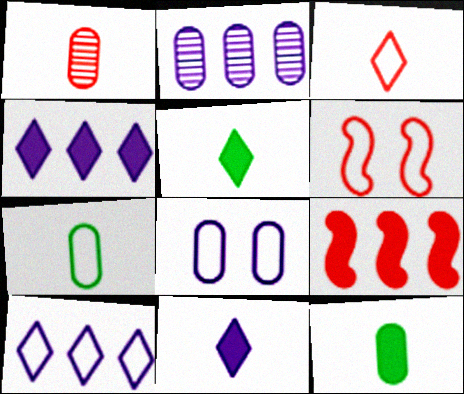[[2, 5, 6], 
[6, 7, 10]]